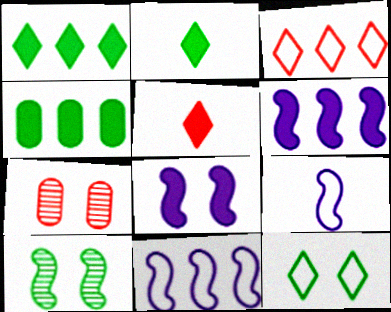[[1, 7, 9], 
[2, 7, 11], 
[4, 5, 8], 
[7, 8, 12]]